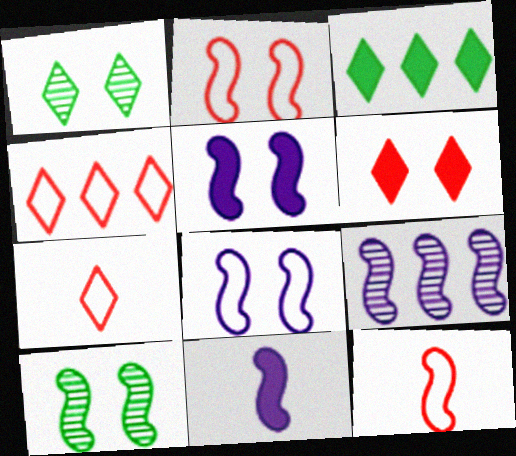[[2, 5, 10], 
[8, 9, 11]]